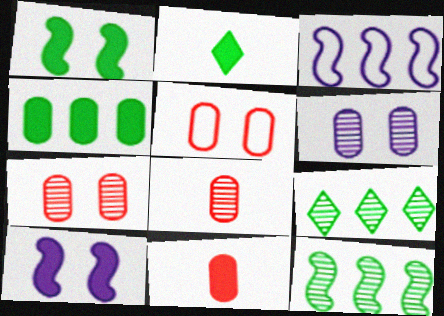[[1, 2, 4], 
[2, 3, 7]]